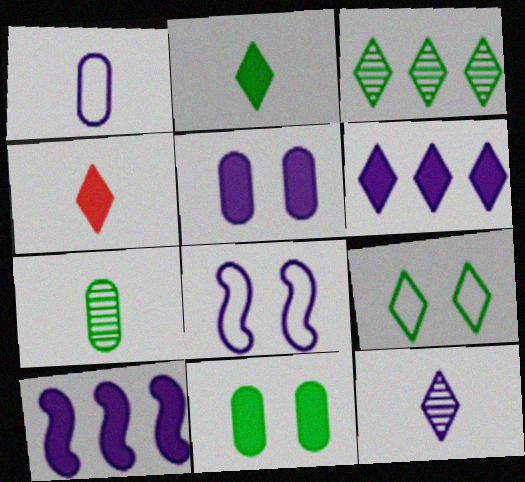[[2, 3, 9], 
[4, 10, 11]]